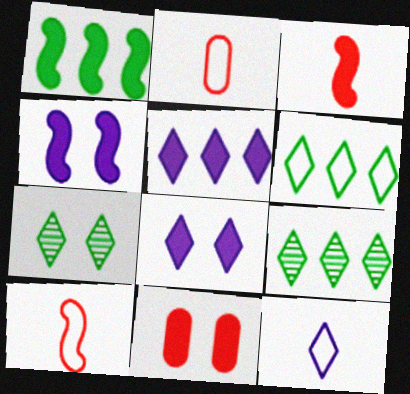[[1, 3, 4], 
[2, 4, 9]]